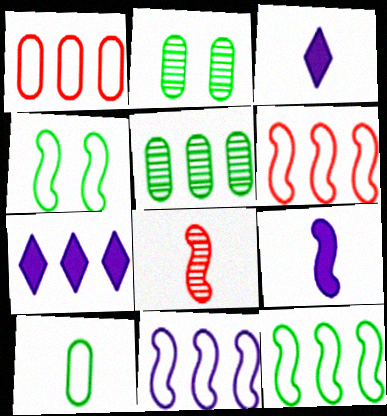[[2, 3, 6], 
[3, 8, 10], 
[5, 6, 7], 
[6, 11, 12]]